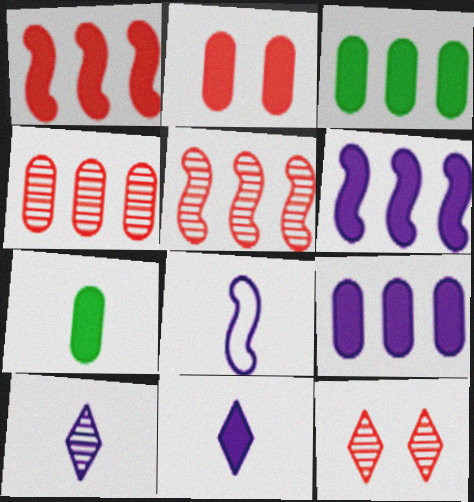[[2, 7, 9], 
[3, 8, 12]]